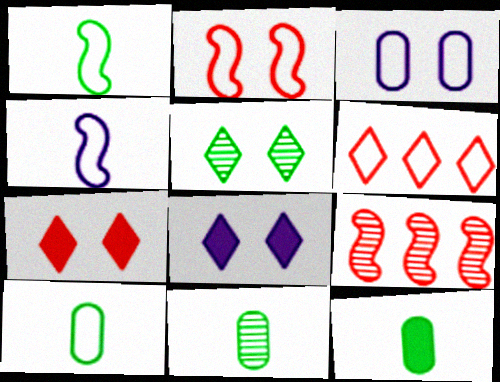[[1, 3, 6], 
[8, 9, 10], 
[10, 11, 12]]